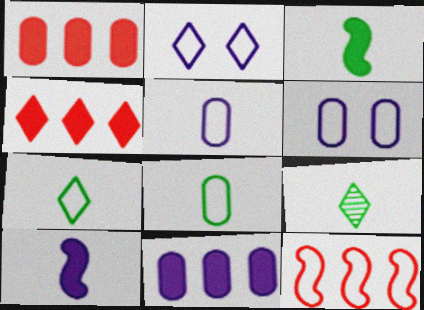[[2, 4, 9], 
[2, 8, 12], 
[3, 8, 9], 
[6, 7, 12]]